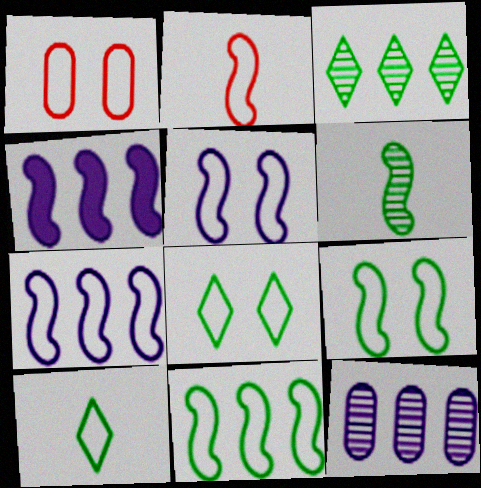[[1, 5, 8], 
[1, 7, 10], 
[2, 5, 11], 
[2, 7, 9]]